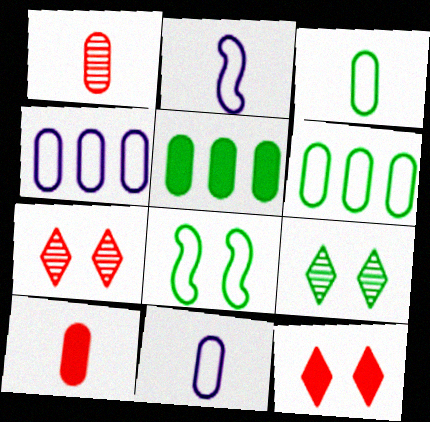[[2, 5, 7]]